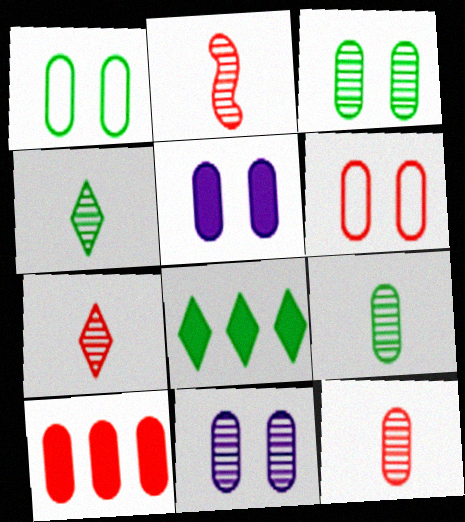[[2, 7, 12], 
[3, 5, 6], 
[6, 10, 12]]